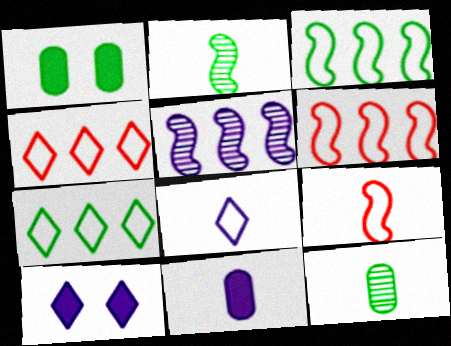[[1, 2, 7], 
[6, 10, 12]]